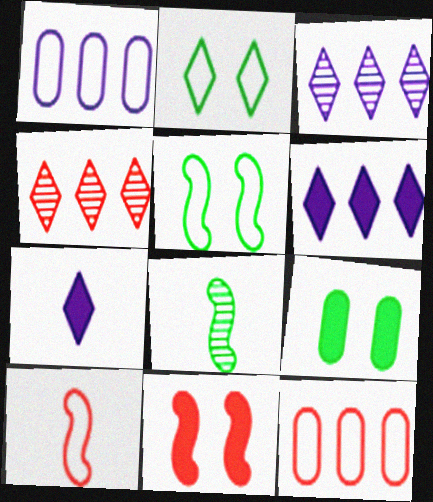[[1, 2, 10], 
[2, 4, 7], 
[3, 9, 10]]